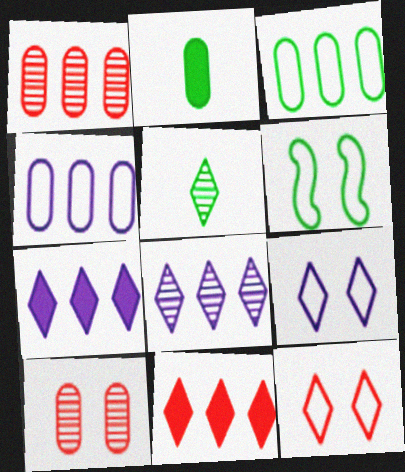[[2, 4, 10], 
[5, 7, 12], 
[5, 9, 11]]